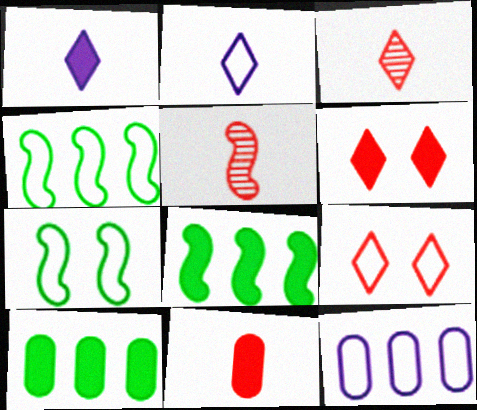[]